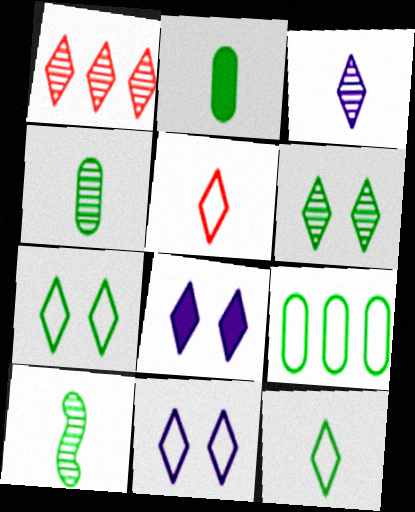[[1, 3, 6], 
[1, 8, 12], 
[2, 10, 12]]